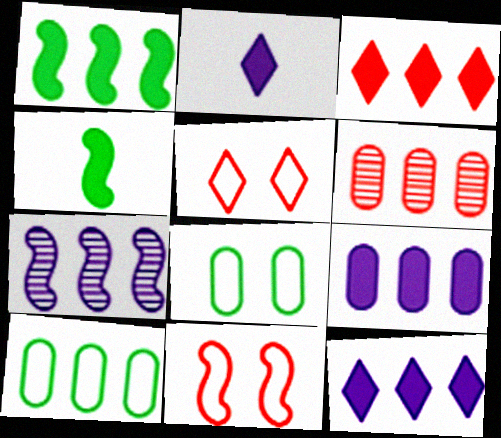[[1, 3, 9], 
[3, 7, 10], 
[4, 7, 11], 
[6, 9, 10]]